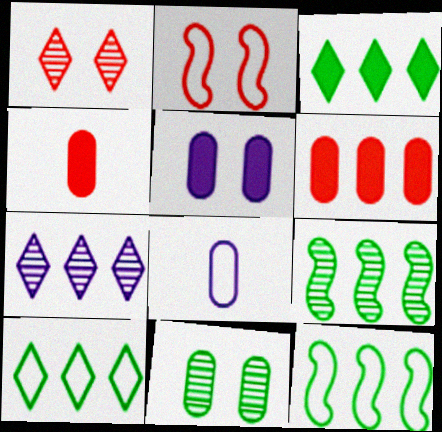[[2, 8, 10], 
[6, 7, 12], 
[6, 8, 11]]